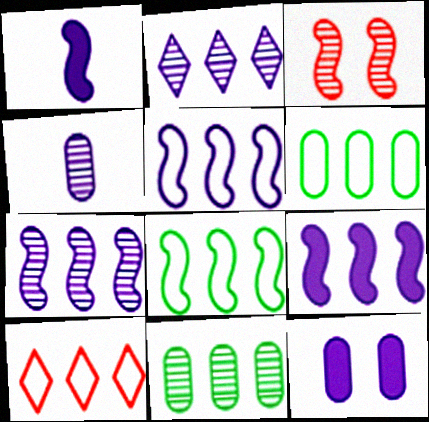[[1, 3, 8], 
[5, 6, 10], 
[5, 7, 9], 
[9, 10, 11]]